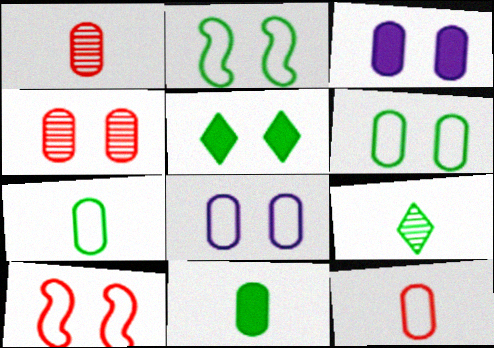[[3, 4, 6]]